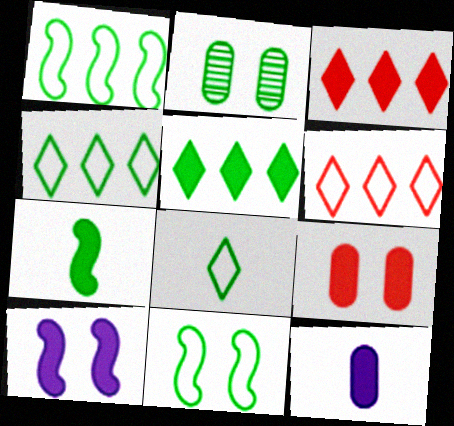[[2, 4, 7]]